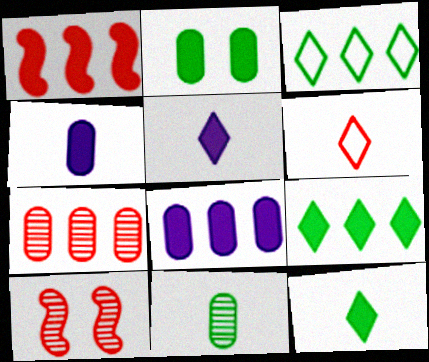[[1, 2, 5], 
[1, 8, 9], 
[3, 4, 10]]